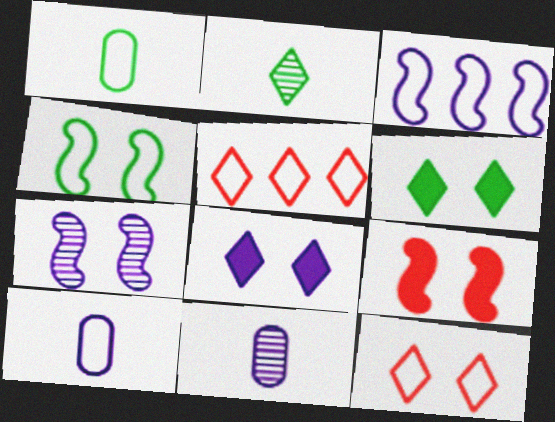[[1, 3, 12], 
[2, 5, 8], 
[3, 8, 11], 
[4, 5, 10], 
[4, 7, 9]]